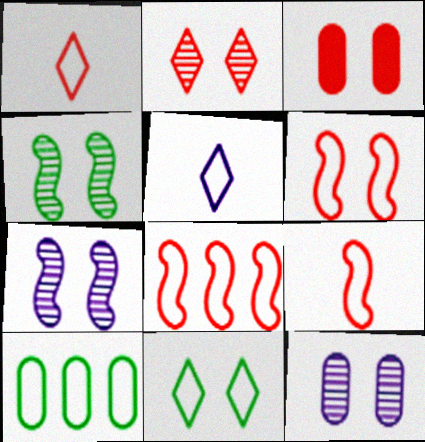[[2, 3, 6], 
[2, 4, 12], 
[3, 7, 11], 
[5, 6, 10], 
[6, 8, 9]]